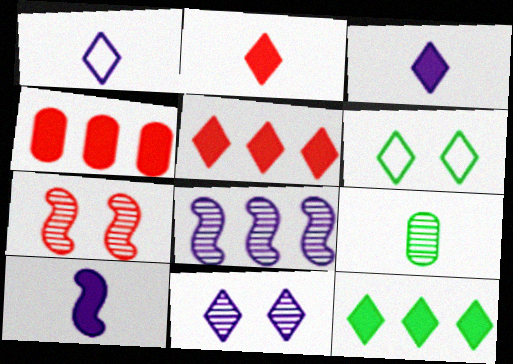[]